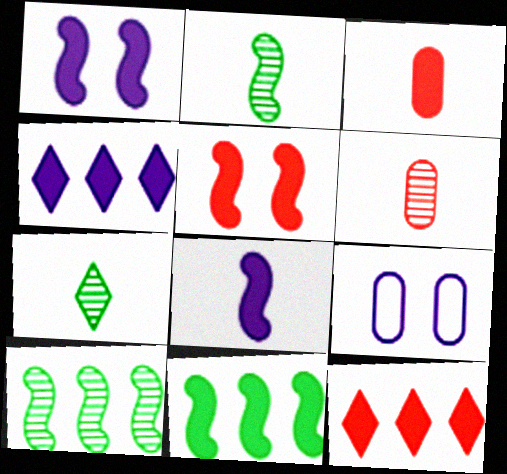[[2, 9, 12], 
[3, 5, 12], 
[5, 8, 11]]